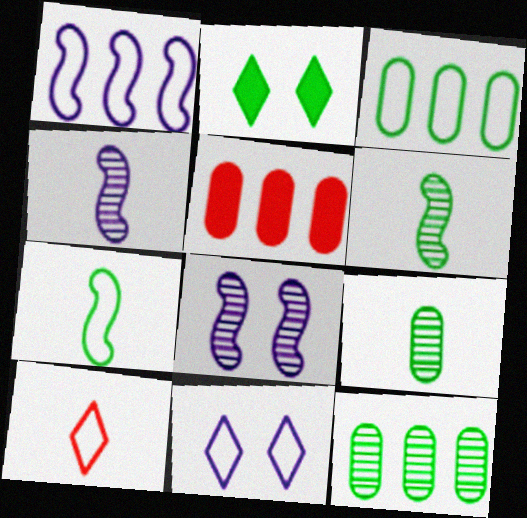[[2, 3, 6], 
[2, 7, 12], 
[5, 6, 11]]